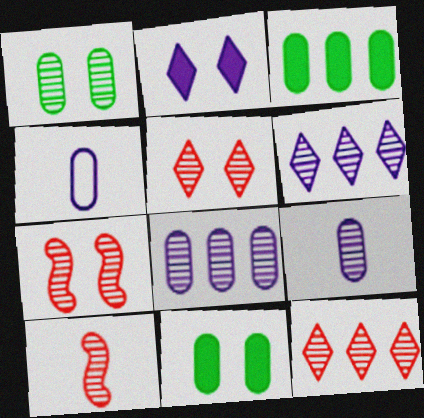[[1, 6, 10]]